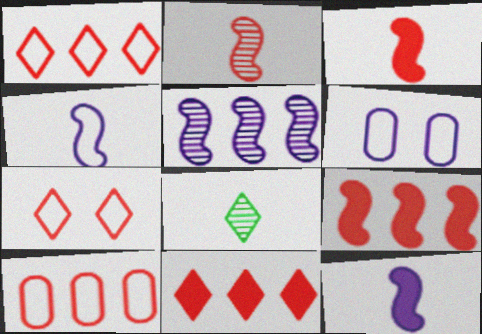[[6, 8, 9]]